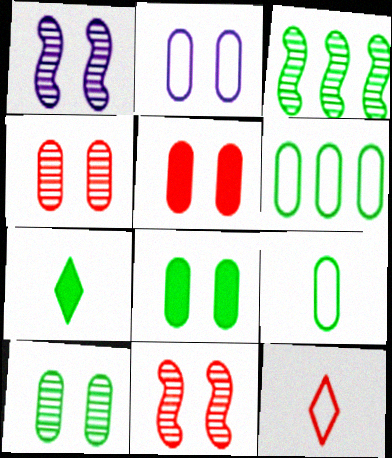[[2, 4, 8], 
[2, 5, 10]]